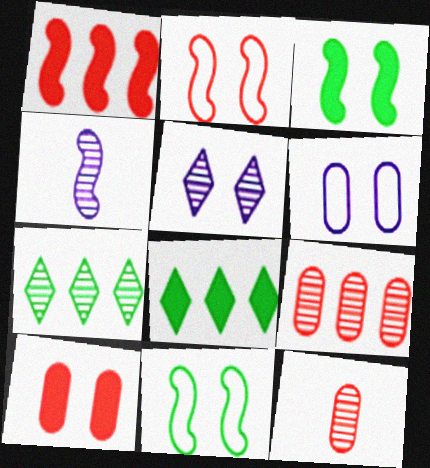[[1, 4, 11], 
[5, 10, 11]]